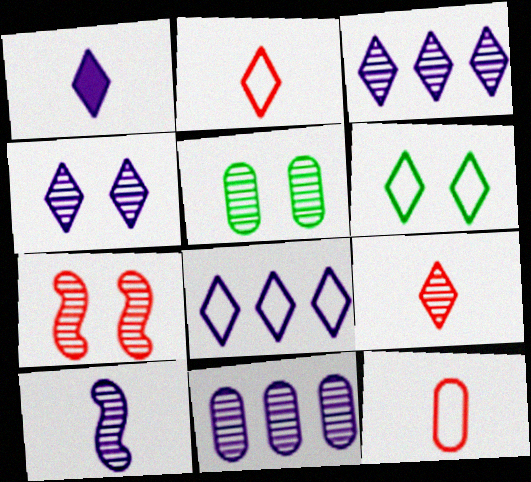[[1, 4, 8], 
[2, 6, 8], 
[4, 5, 7], 
[4, 10, 11]]